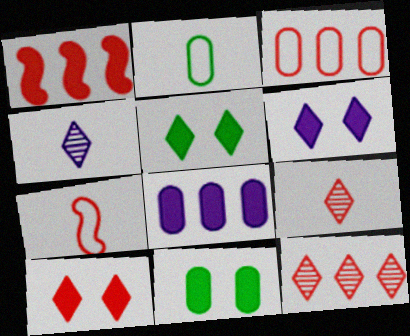[[1, 3, 12], 
[5, 6, 10]]